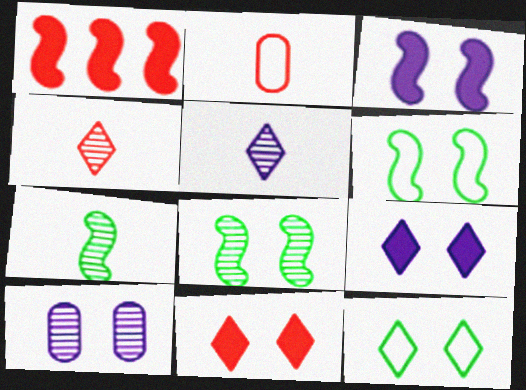[[6, 10, 11]]